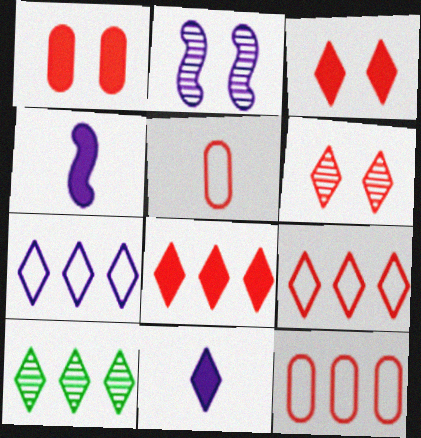[[7, 8, 10]]